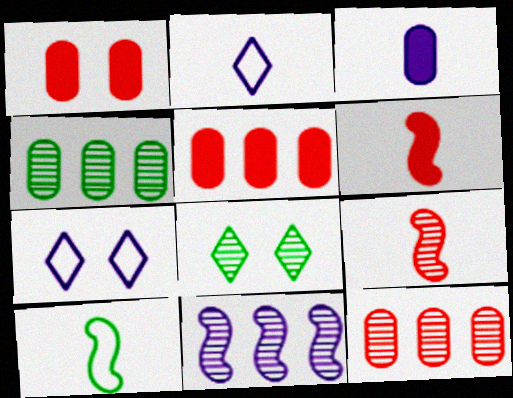[[3, 7, 11], 
[4, 6, 7]]